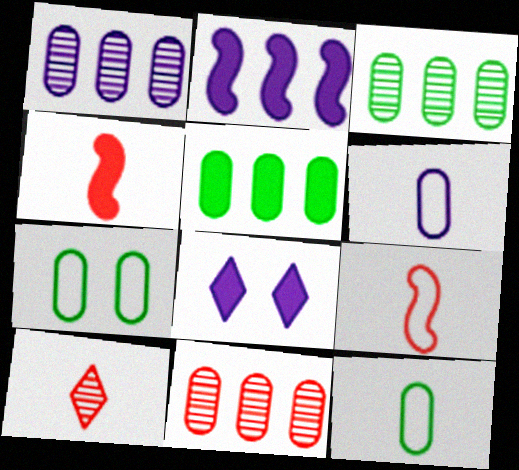[[1, 3, 11], 
[2, 7, 10], 
[3, 8, 9], 
[4, 5, 8]]